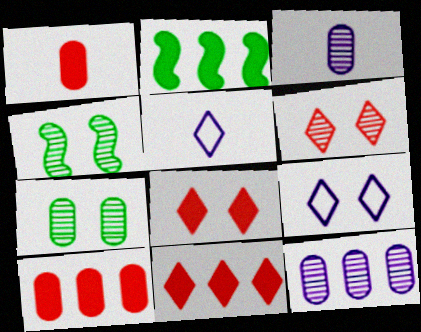[[4, 5, 10]]